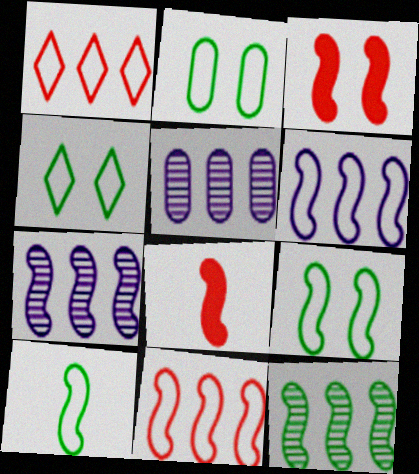[[2, 4, 9], 
[3, 7, 10], 
[4, 5, 8], 
[7, 8, 9]]